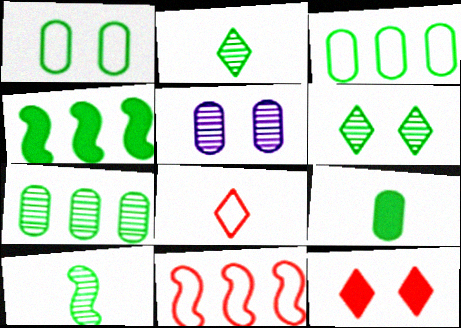[[1, 2, 4], 
[1, 7, 9], 
[4, 5, 8], 
[6, 7, 10]]